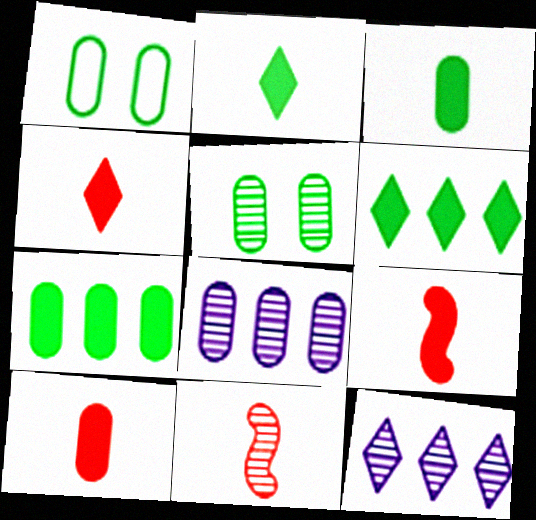[[1, 8, 10], 
[1, 9, 12], 
[4, 9, 10], 
[5, 11, 12]]